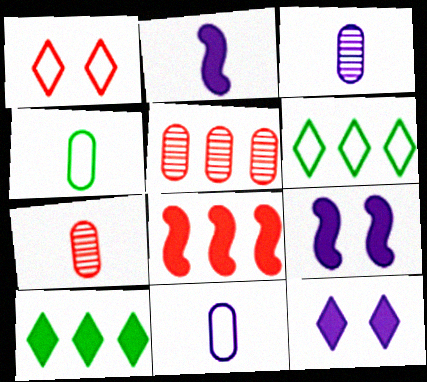[[1, 7, 8], 
[6, 7, 9]]